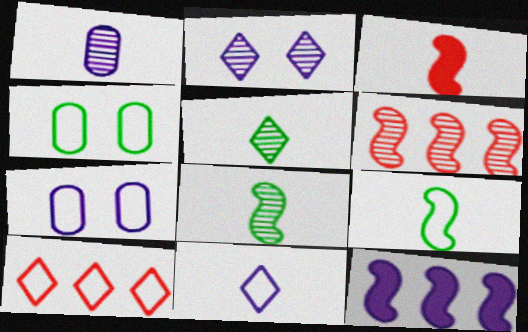[[7, 9, 10]]